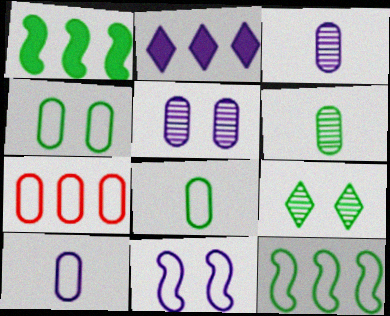[[1, 8, 9], 
[2, 3, 11], 
[4, 7, 10]]